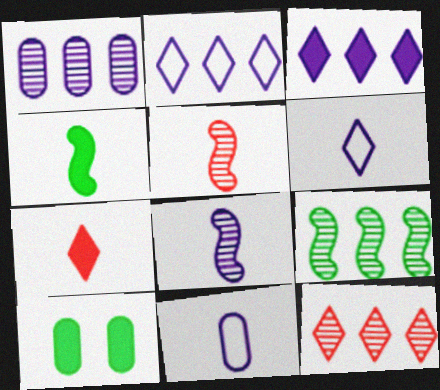[[1, 9, 12], 
[2, 5, 10]]